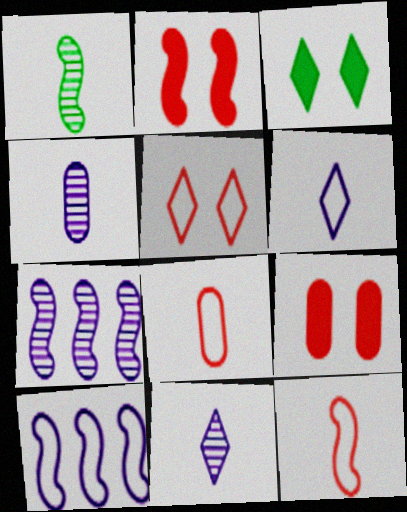[[1, 2, 10], 
[3, 7, 8]]